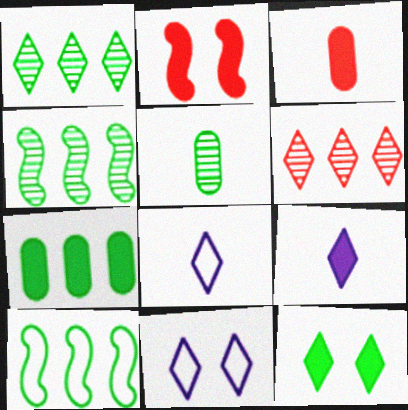[[1, 7, 10], 
[2, 7, 9], 
[3, 4, 11], 
[5, 10, 12], 
[6, 8, 12]]